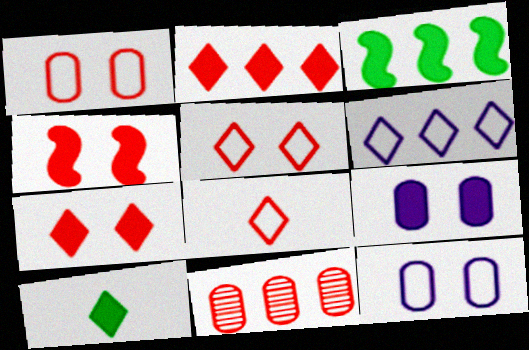[[3, 6, 11], 
[4, 8, 11]]